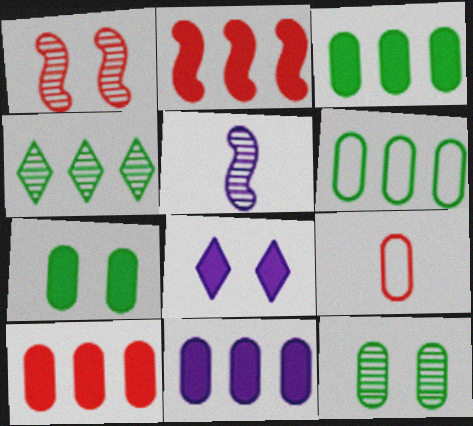[[3, 10, 11], 
[9, 11, 12]]